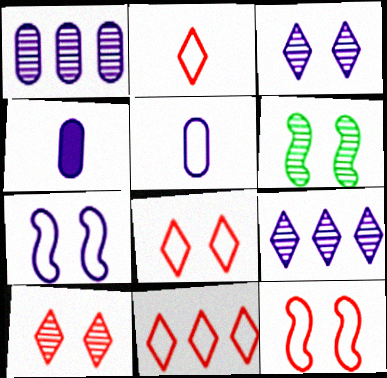[[2, 8, 11], 
[4, 6, 11], 
[4, 7, 9]]